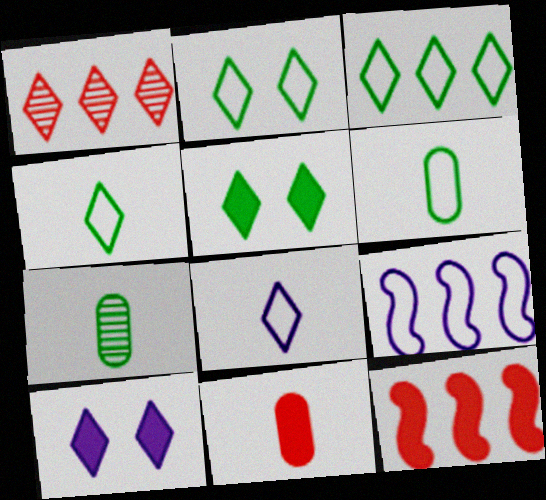[[1, 4, 10], 
[1, 5, 8], 
[2, 3, 4]]